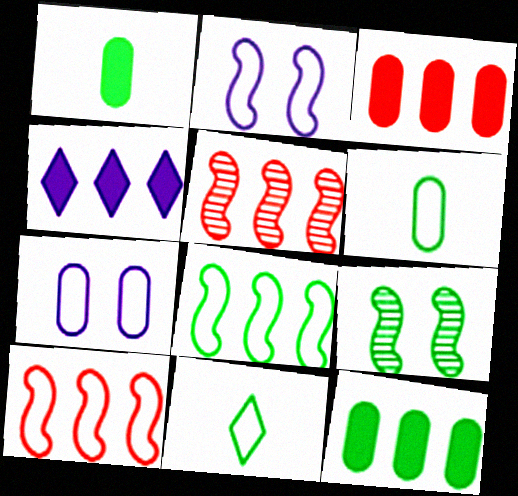[[7, 10, 11], 
[9, 11, 12]]